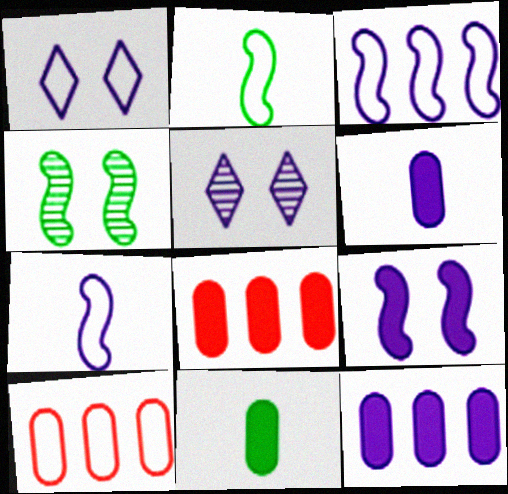[[1, 2, 10], 
[2, 5, 8], 
[3, 5, 6], 
[5, 7, 12]]